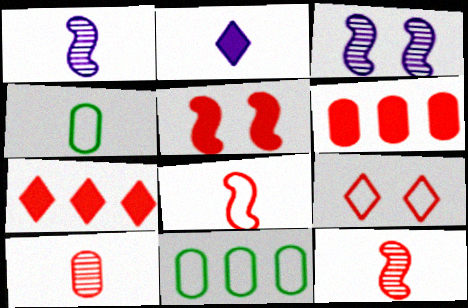[[2, 4, 12], 
[3, 4, 7], 
[6, 9, 12]]